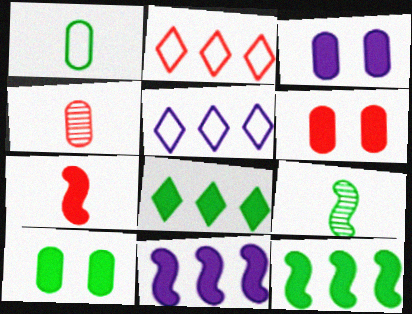[[2, 3, 9], 
[3, 6, 10], 
[3, 7, 8], 
[5, 6, 9]]